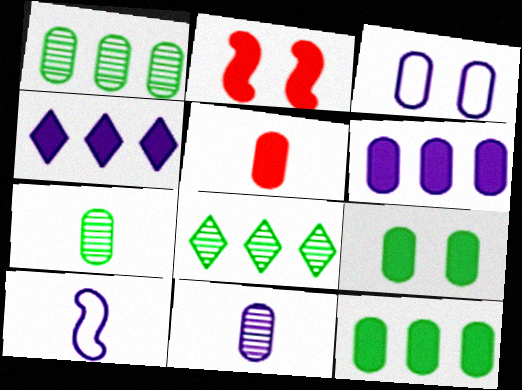[[1, 3, 5], 
[3, 6, 11], 
[5, 6, 9]]